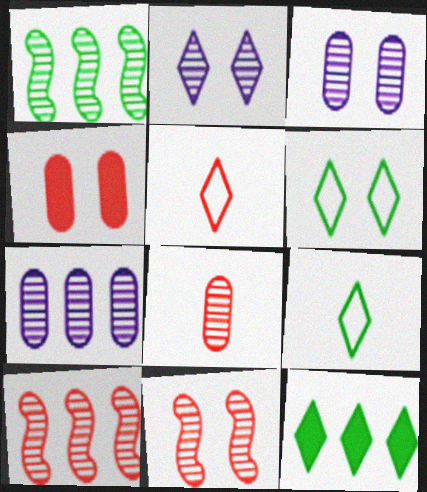[[1, 2, 8], 
[2, 5, 12], 
[4, 5, 10]]